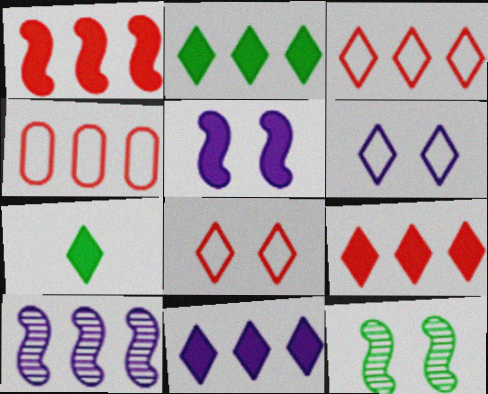[[2, 4, 10], 
[2, 9, 11]]